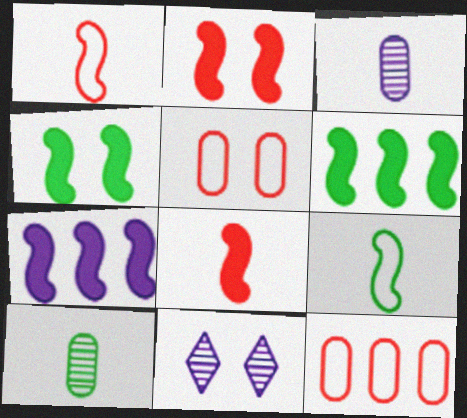[[4, 5, 11], 
[4, 7, 8]]